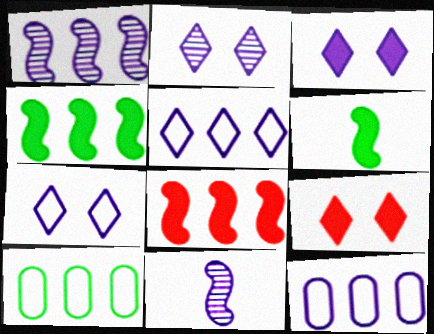[[2, 3, 7], 
[3, 11, 12], 
[9, 10, 11]]